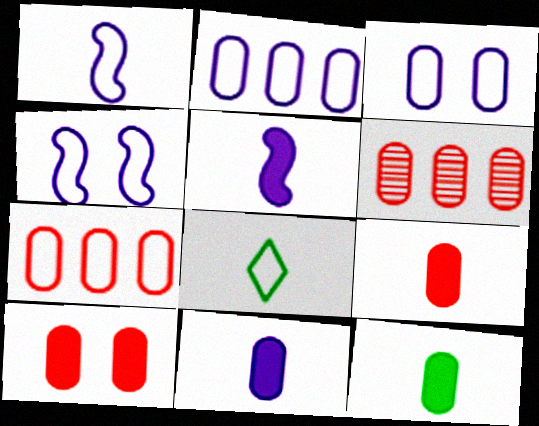[[3, 6, 12], 
[4, 7, 8], 
[9, 11, 12]]